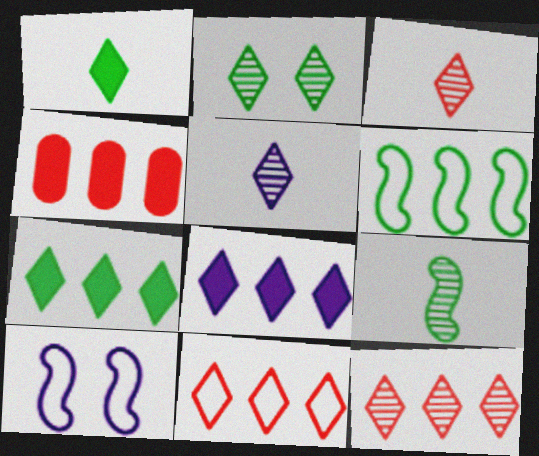[[2, 5, 12]]